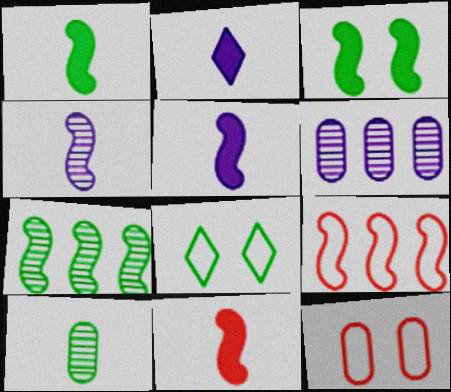[[1, 5, 11], 
[2, 7, 12], 
[3, 4, 9], 
[6, 8, 11]]